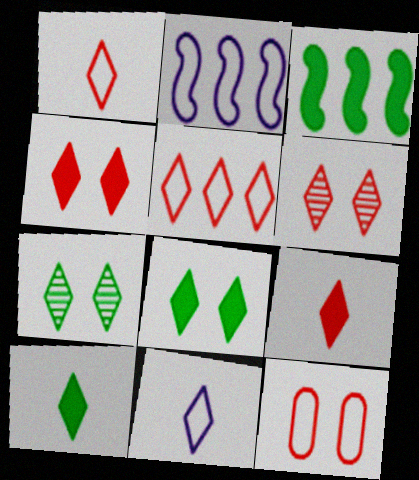[[5, 6, 9]]